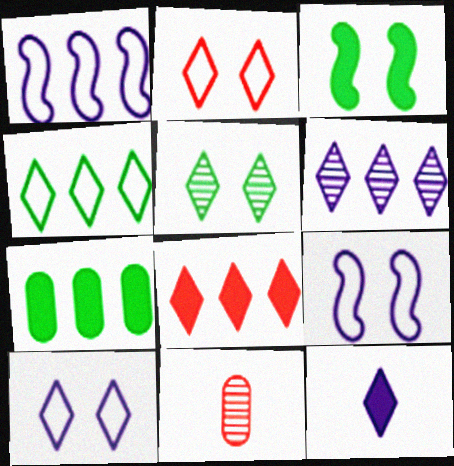[[4, 6, 8], 
[6, 10, 12]]